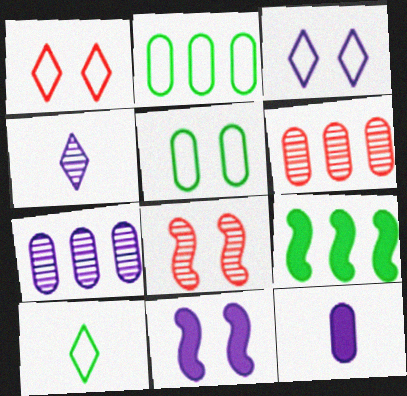[[5, 6, 12], 
[6, 10, 11]]